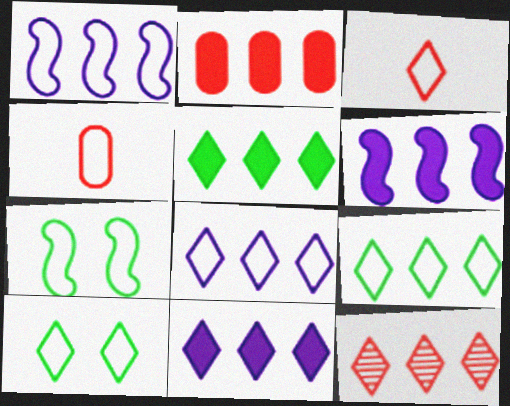[[1, 4, 10], 
[2, 5, 6], 
[3, 8, 10], 
[4, 7, 8], 
[5, 8, 12], 
[9, 11, 12]]